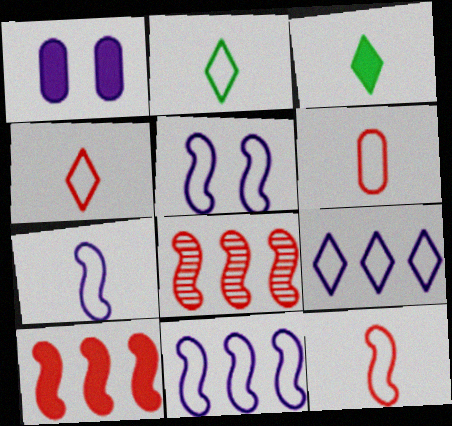[[1, 2, 8], 
[1, 3, 10], 
[2, 6, 7], 
[4, 6, 12], 
[5, 7, 11]]